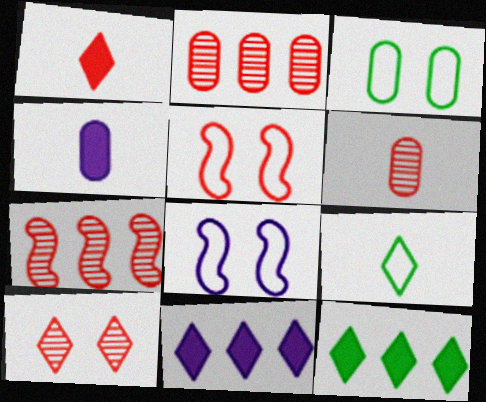[[1, 2, 5], 
[2, 3, 4], 
[6, 7, 10], 
[6, 8, 12], 
[9, 10, 11]]